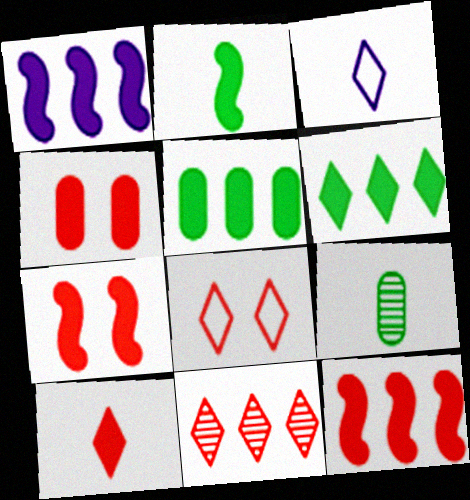[[1, 2, 7], 
[1, 8, 9], 
[4, 10, 12], 
[8, 10, 11]]